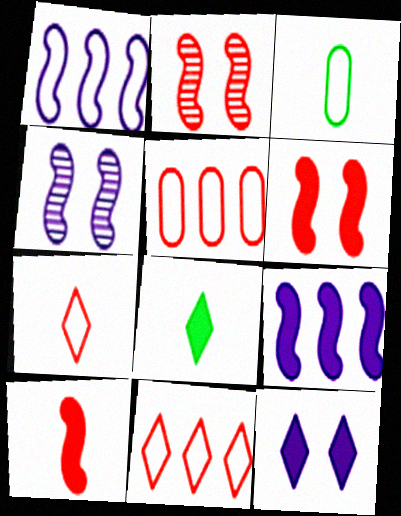[[4, 5, 8]]